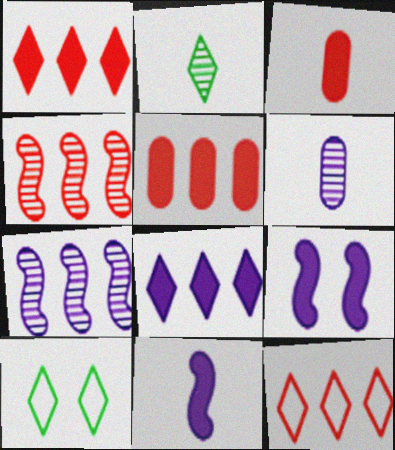[[3, 7, 10], 
[4, 5, 12]]